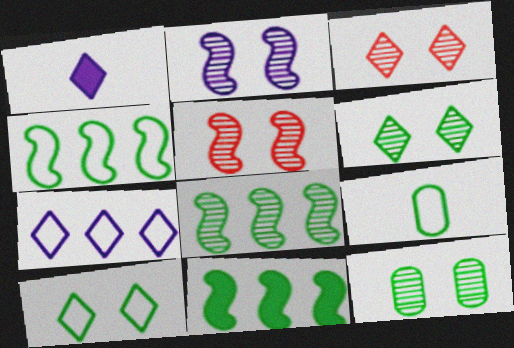[[2, 3, 12], 
[4, 8, 11], 
[4, 9, 10], 
[6, 9, 11]]